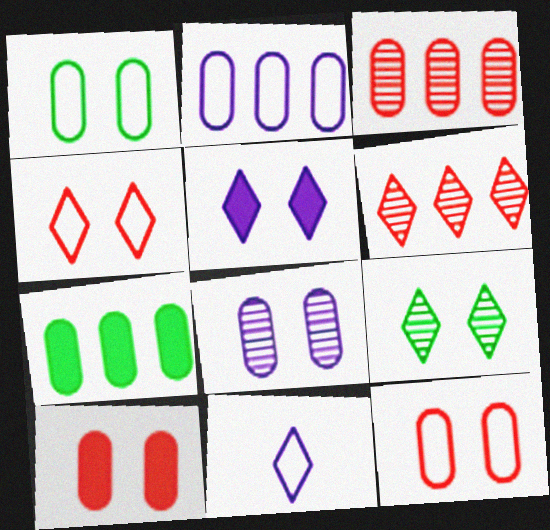[[1, 8, 10], 
[2, 3, 7], 
[4, 5, 9]]